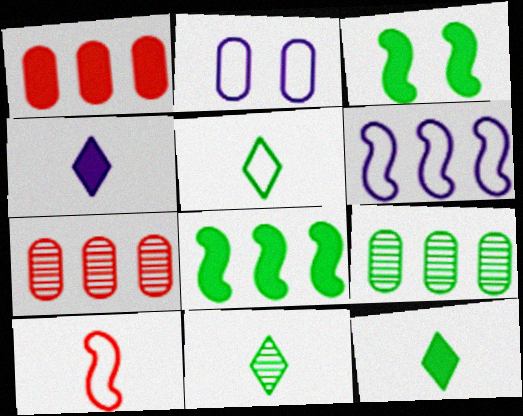[[1, 3, 4], 
[3, 5, 9], 
[5, 11, 12]]